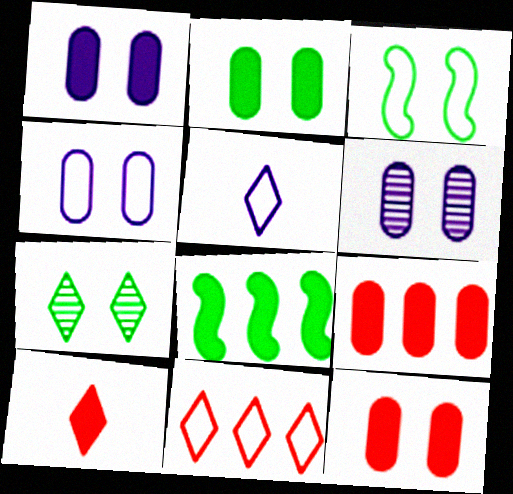[[1, 2, 12], 
[1, 4, 6], 
[1, 8, 10], 
[2, 3, 7]]